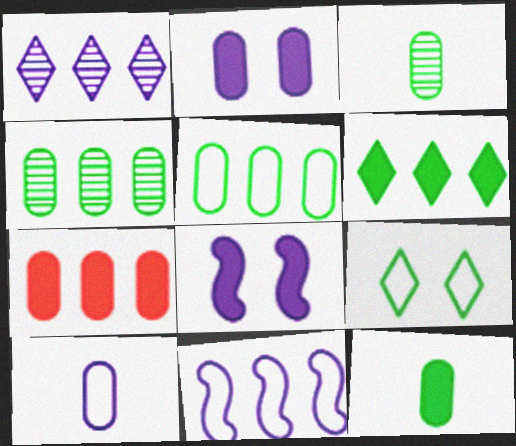[[1, 8, 10], 
[2, 7, 12]]